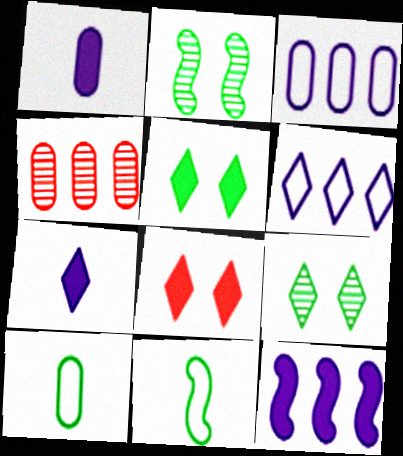[]